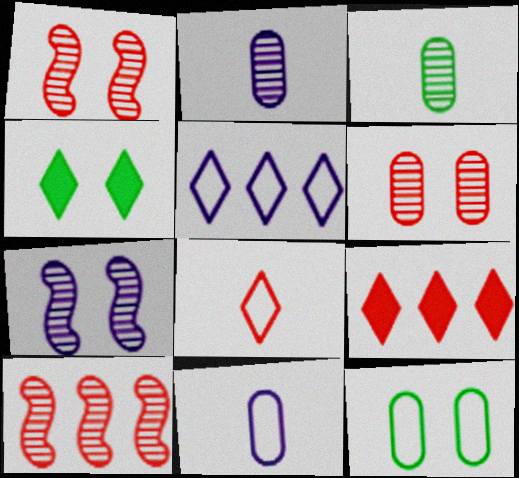[[4, 10, 11]]